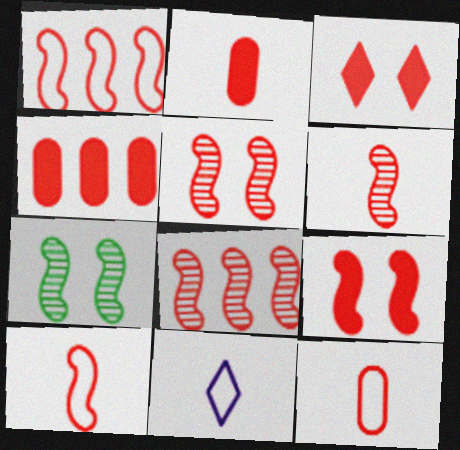[[1, 6, 9], 
[3, 8, 12], 
[4, 7, 11], 
[5, 6, 8], 
[8, 9, 10]]